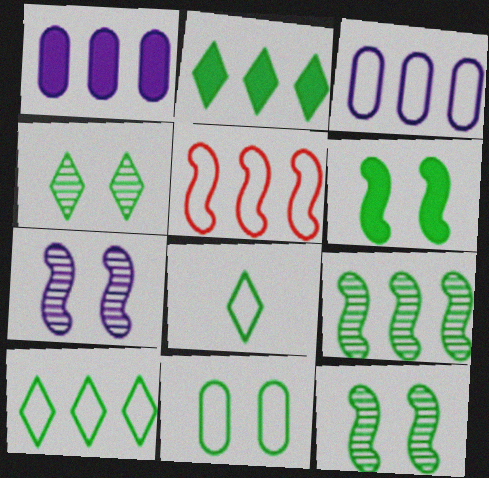[[2, 4, 8], 
[3, 5, 10], 
[4, 6, 11]]